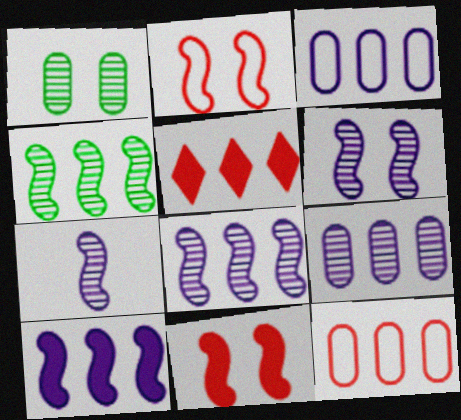[[3, 4, 5], 
[6, 7, 8]]